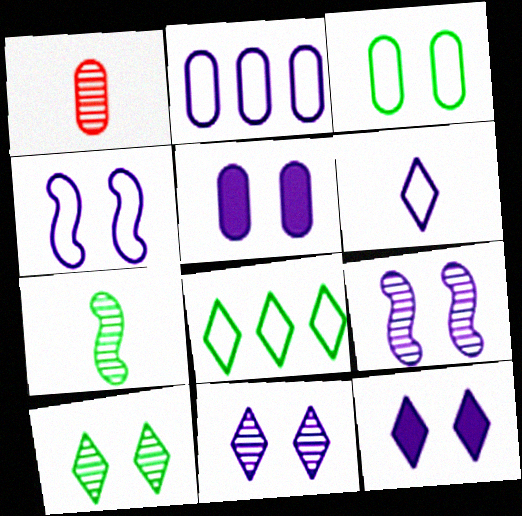[[2, 4, 6], 
[4, 5, 11]]